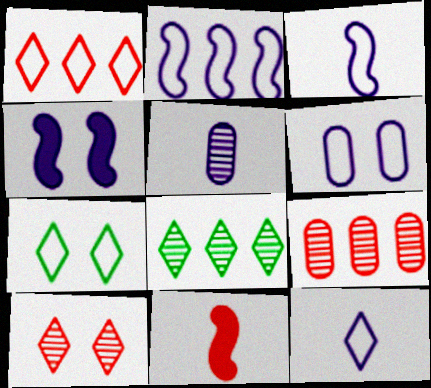[[1, 7, 12], 
[2, 6, 12], 
[6, 8, 11]]